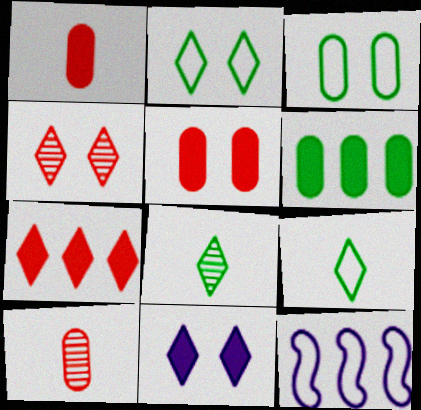[[2, 4, 11], 
[5, 8, 12]]